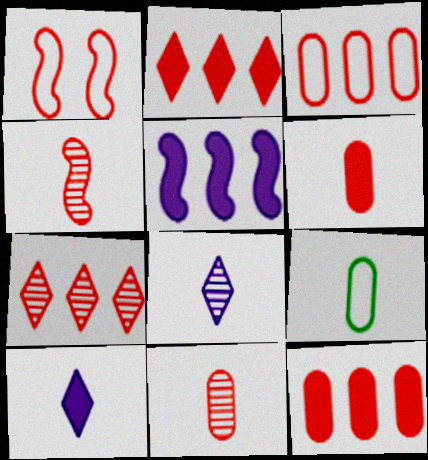[[1, 2, 11], 
[1, 6, 7], 
[4, 9, 10]]